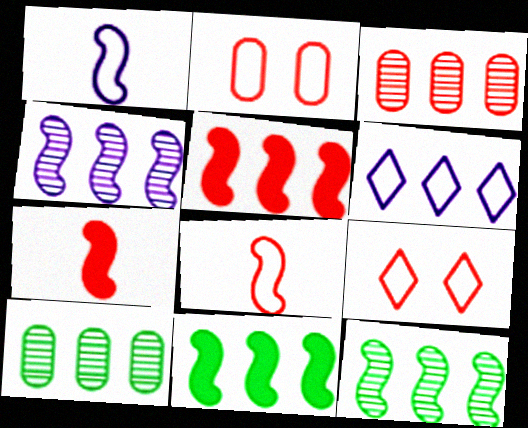[[3, 6, 11], 
[3, 7, 9], 
[5, 6, 10]]